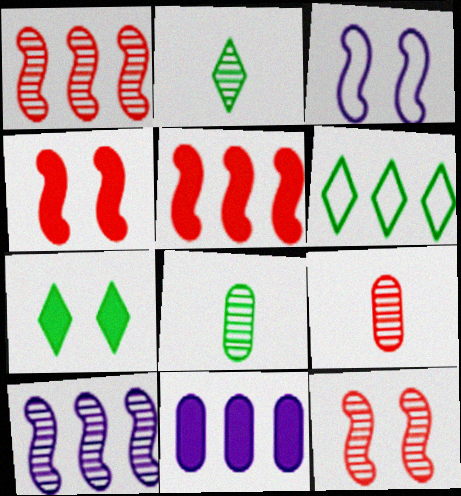[[1, 6, 11], 
[2, 6, 7]]